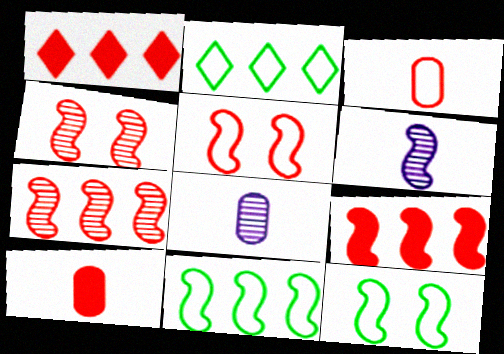[[1, 3, 4], 
[1, 8, 12], 
[6, 9, 12]]